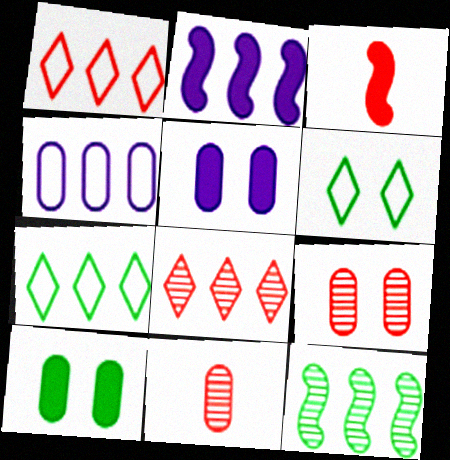[[1, 3, 9], 
[2, 6, 11], 
[4, 10, 11]]